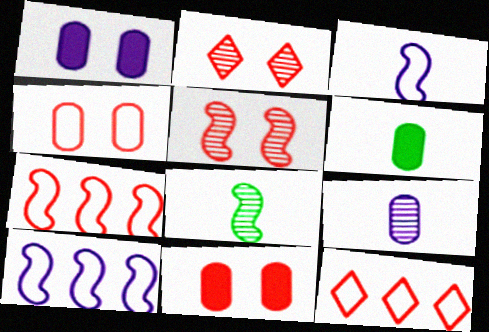[[1, 8, 12], 
[2, 6, 10]]